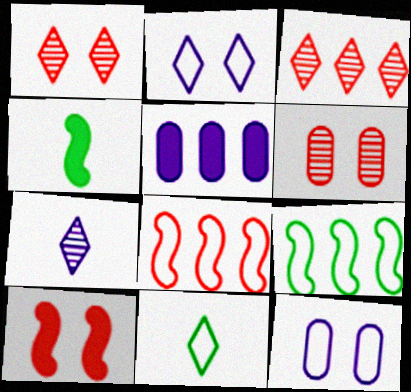[[3, 4, 12], 
[3, 5, 9], 
[8, 11, 12]]